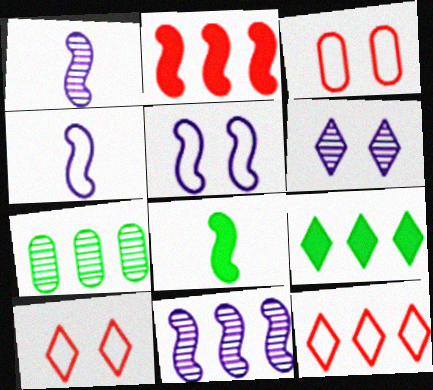[[1, 3, 9]]